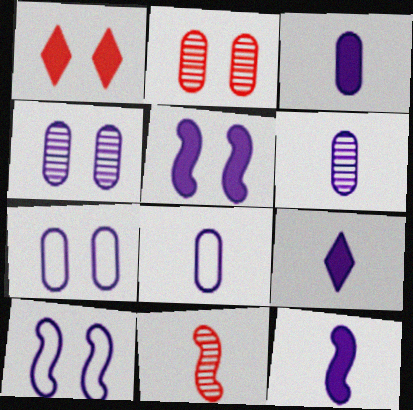[[3, 6, 8], 
[3, 9, 12]]